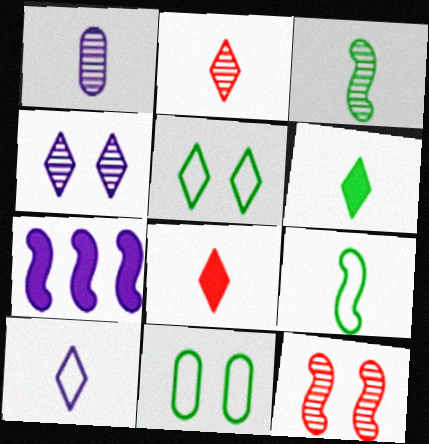[[1, 2, 3], 
[1, 8, 9], 
[2, 6, 10], 
[2, 7, 11], 
[7, 9, 12]]